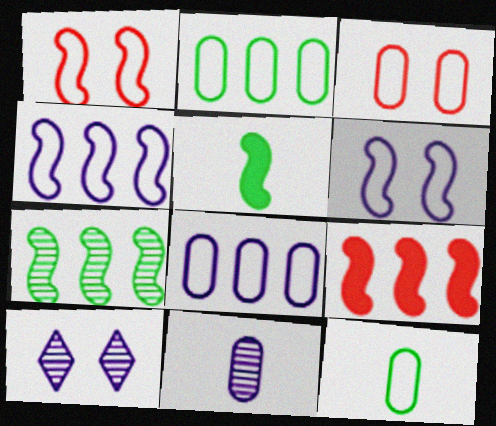[[3, 8, 12], 
[4, 7, 9], 
[9, 10, 12]]